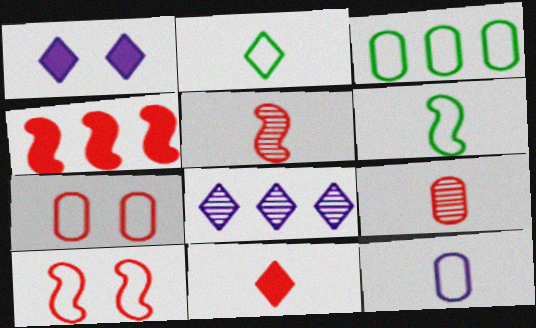[[1, 3, 5], 
[3, 4, 8], 
[3, 7, 12], 
[4, 5, 10]]